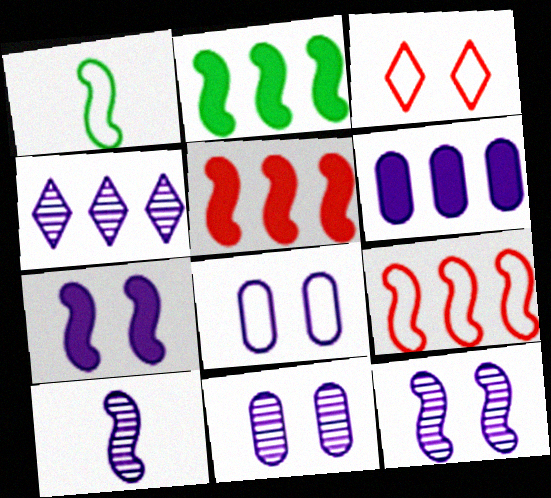[[1, 5, 12], 
[4, 10, 11]]